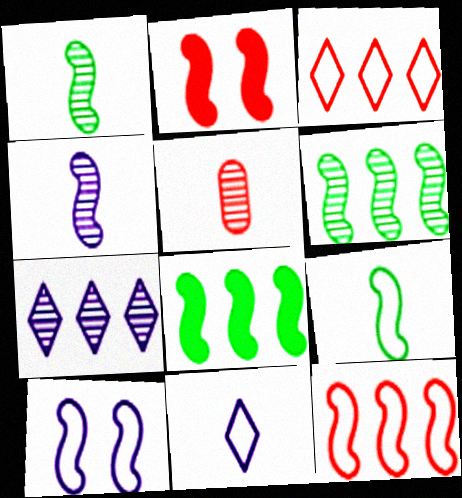[[2, 3, 5], 
[9, 10, 12]]